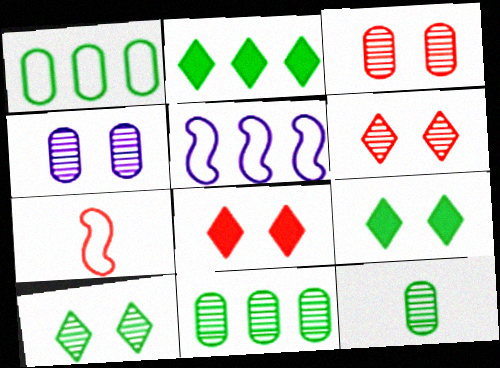[[2, 4, 7], 
[5, 8, 12]]